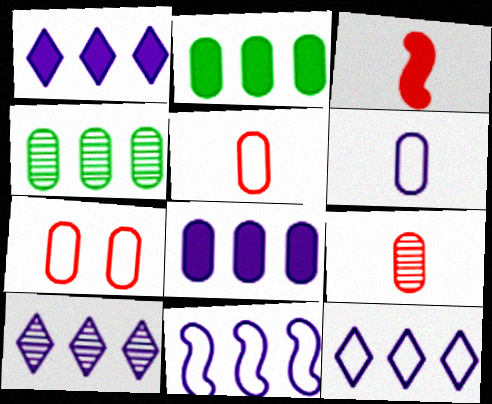[[1, 10, 12], 
[8, 10, 11]]